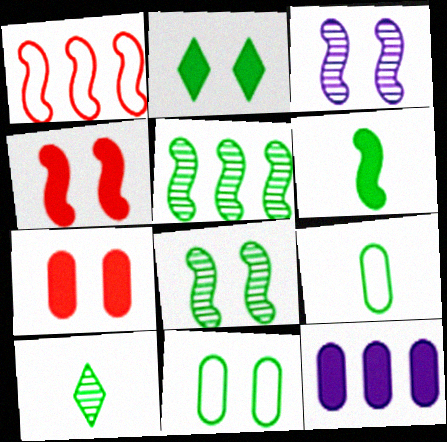[[1, 3, 6], 
[2, 5, 9], 
[2, 8, 11], 
[6, 9, 10]]